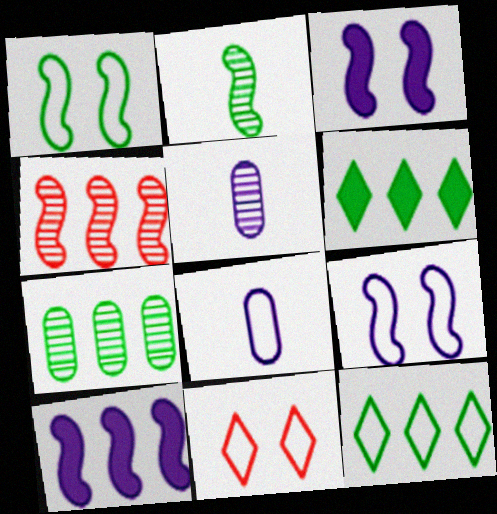[]